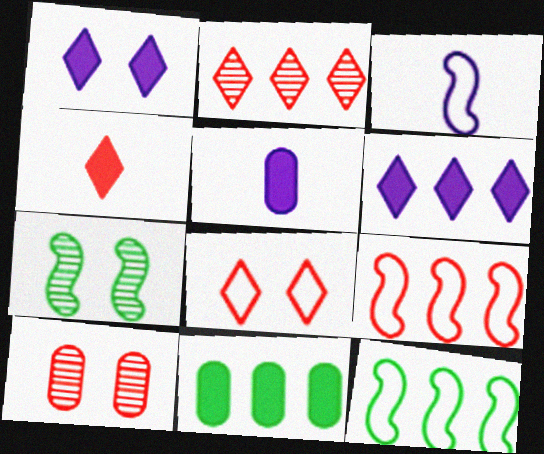[[2, 4, 8], 
[4, 9, 10]]